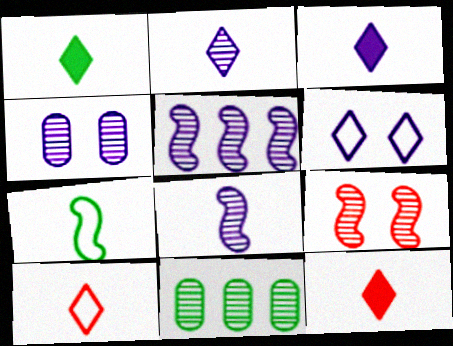[[1, 2, 10], 
[1, 3, 12], 
[2, 4, 5], 
[2, 9, 11]]